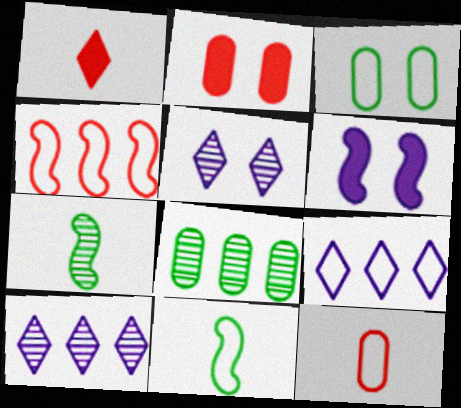[[2, 7, 9], 
[2, 10, 11], 
[4, 6, 7]]